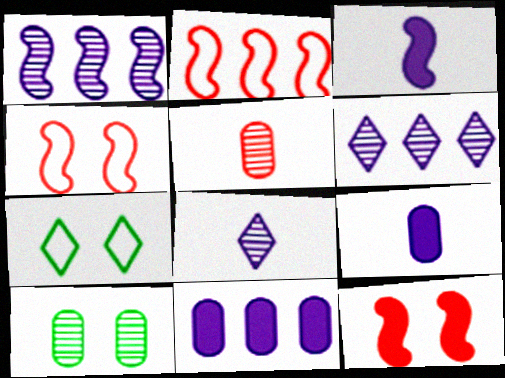[]